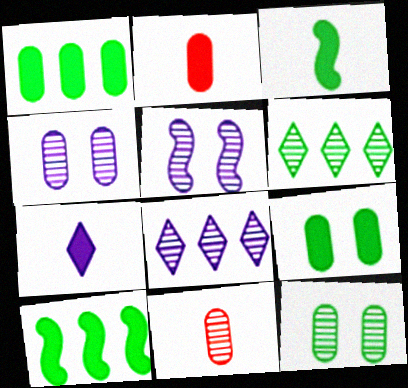[[2, 3, 7], 
[5, 6, 11]]